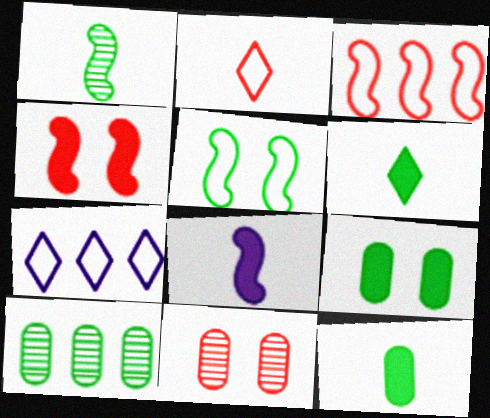[[5, 6, 10]]